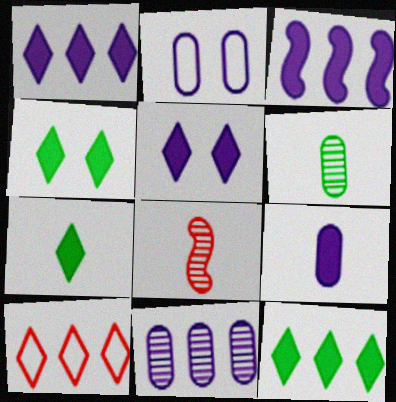[[2, 8, 12], 
[2, 9, 11], 
[3, 5, 9], 
[4, 7, 12]]